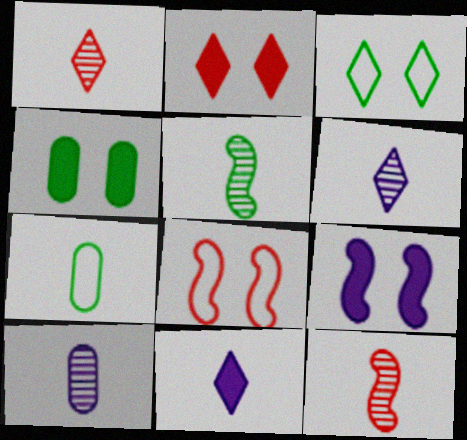[[1, 5, 10], 
[2, 4, 9], 
[7, 11, 12]]